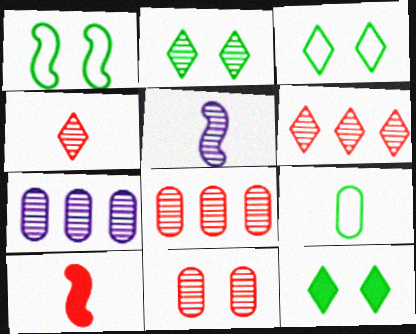[[2, 3, 12], 
[2, 5, 8], 
[3, 7, 10]]